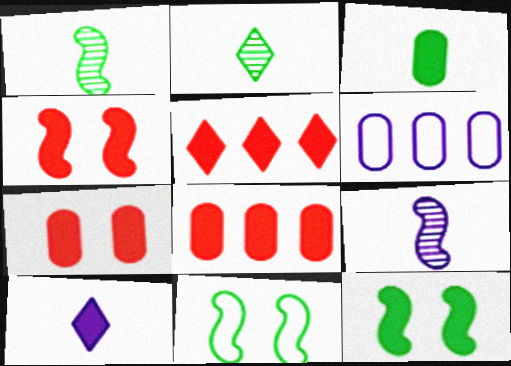[[2, 4, 6], 
[8, 10, 12]]